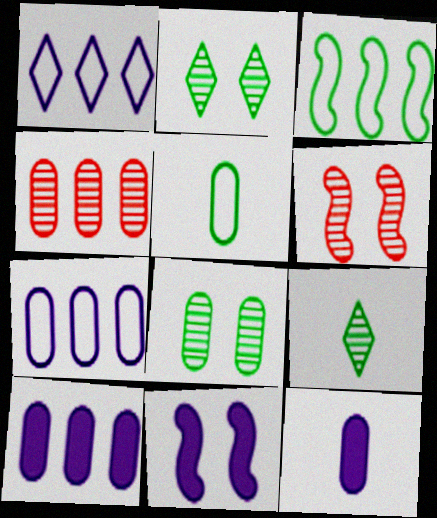[]